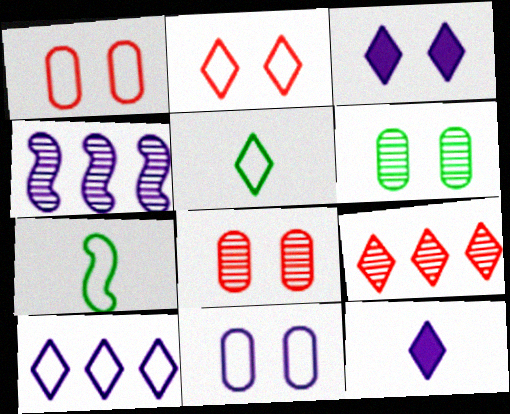[[1, 7, 10], 
[2, 5, 10], 
[3, 5, 9], 
[4, 11, 12]]